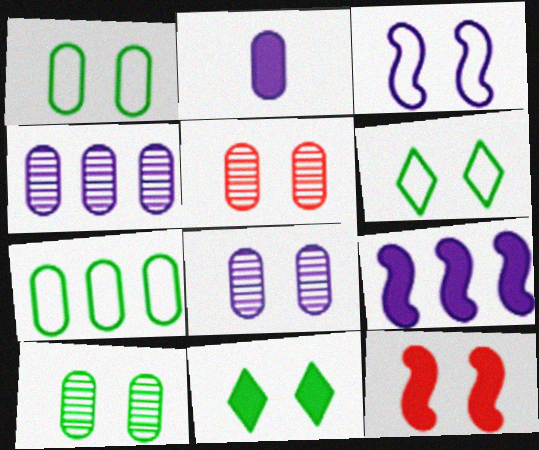[[2, 5, 7], 
[3, 5, 11], 
[5, 8, 10], 
[6, 8, 12]]